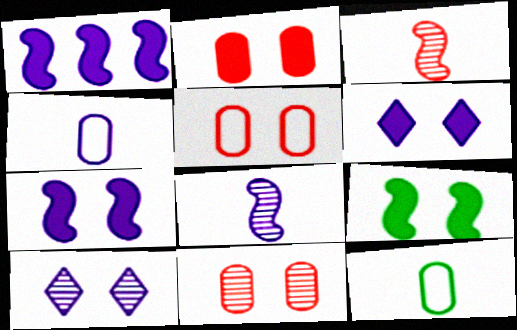[[1, 4, 10], 
[2, 5, 11], 
[2, 6, 9], 
[5, 9, 10]]